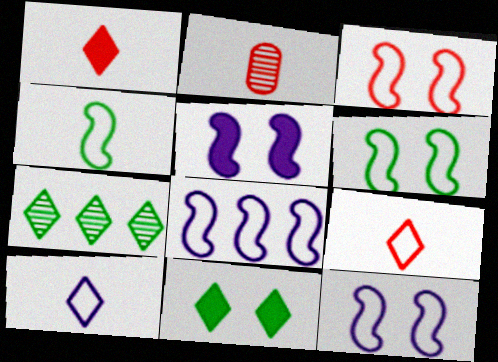[[2, 8, 11], 
[3, 4, 8], 
[3, 6, 12]]